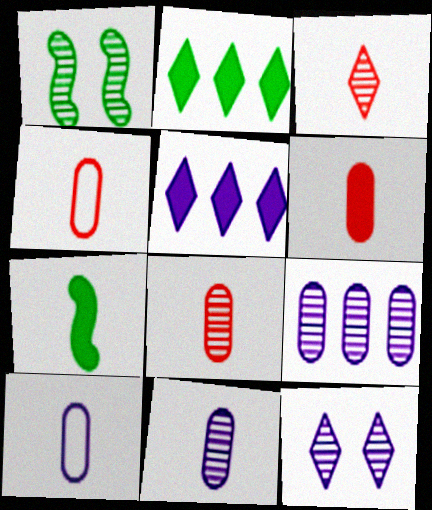[[1, 3, 9], 
[1, 4, 5], 
[3, 7, 10], 
[4, 6, 8]]